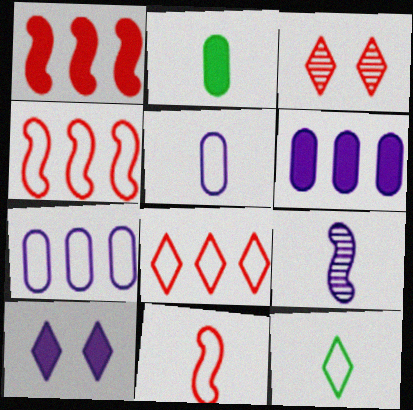[[1, 2, 10], 
[5, 11, 12], 
[7, 9, 10]]